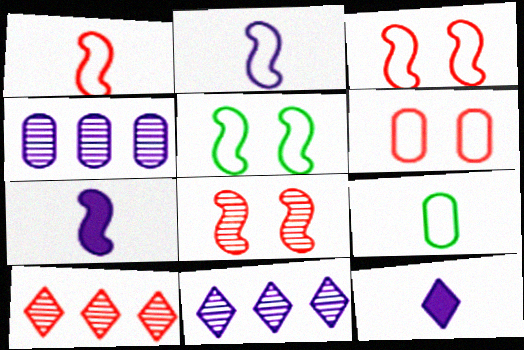[]